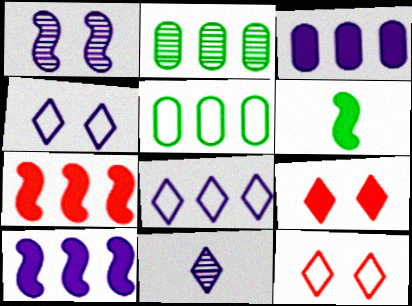[[2, 7, 8], 
[3, 6, 9]]